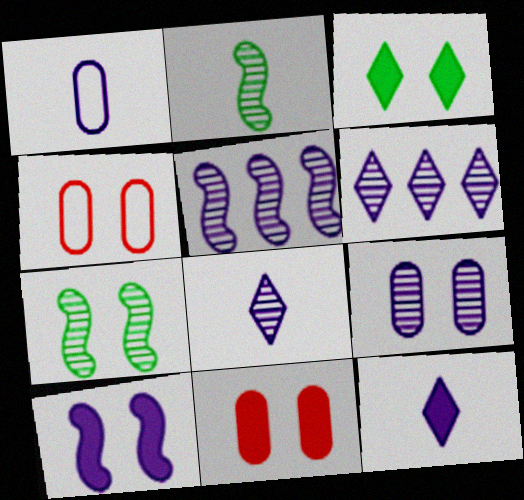[[1, 6, 10], 
[3, 10, 11], 
[5, 8, 9]]